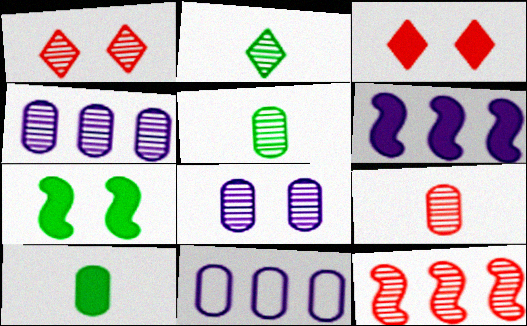[[1, 9, 12], 
[2, 8, 12], 
[3, 6, 10]]